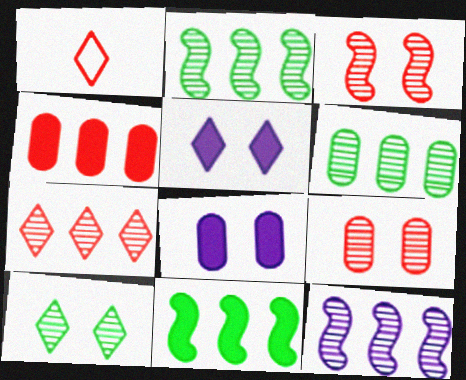[[1, 2, 8], 
[1, 3, 4], 
[6, 7, 12]]